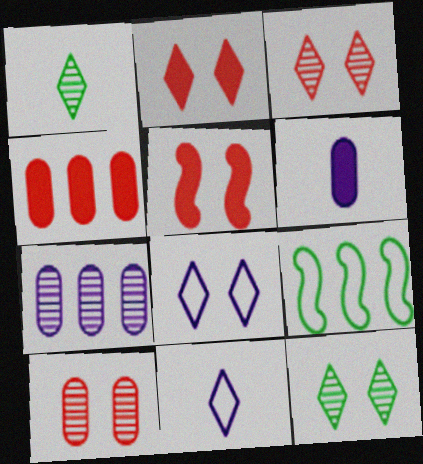[[2, 8, 12], 
[3, 6, 9]]